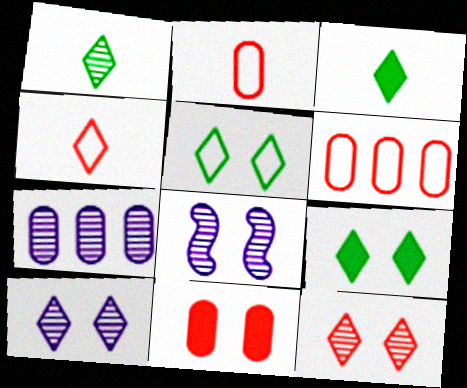[[3, 6, 8], 
[5, 8, 11]]